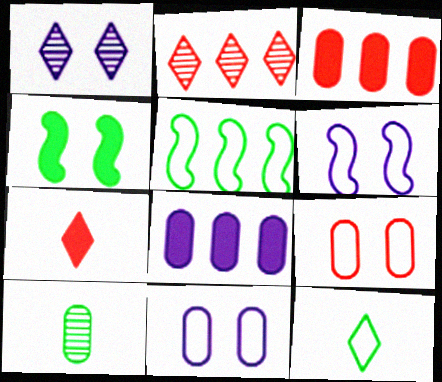[[1, 4, 9], 
[2, 5, 8], 
[3, 10, 11], 
[4, 7, 8], 
[8, 9, 10]]